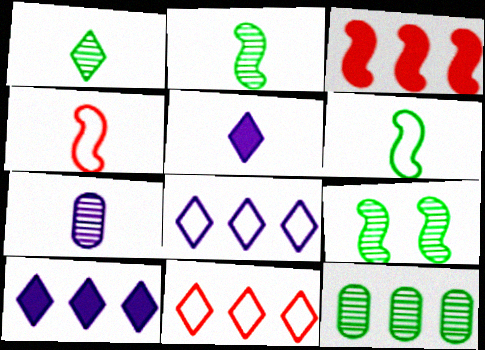[[1, 9, 12], 
[3, 8, 12]]